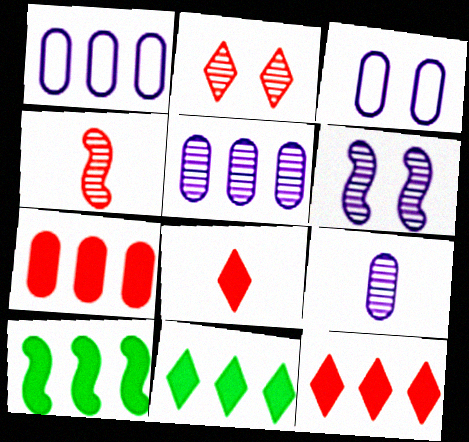[[3, 4, 11]]